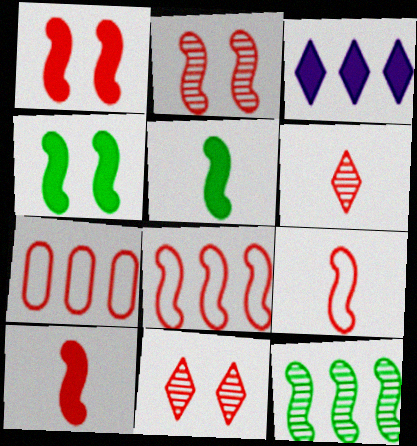[[1, 6, 7], 
[2, 8, 10], 
[3, 7, 12], 
[7, 10, 11]]